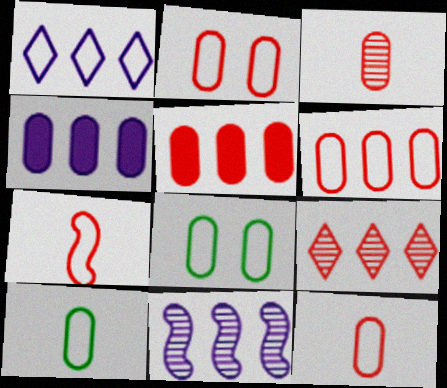[[1, 4, 11], 
[1, 7, 8], 
[2, 3, 5], 
[2, 6, 12], 
[3, 4, 8]]